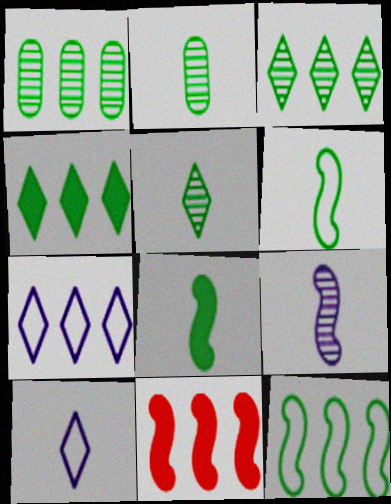[[1, 4, 12], 
[1, 7, 11]]